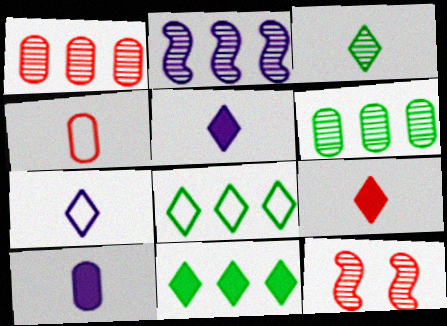[[3, 7, 9], 
[8, 10, 12]]